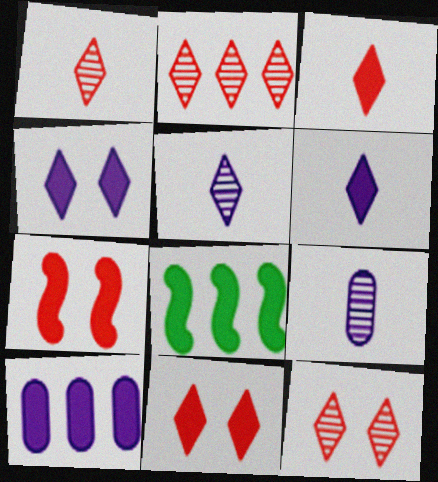[[1, 2, 12]]